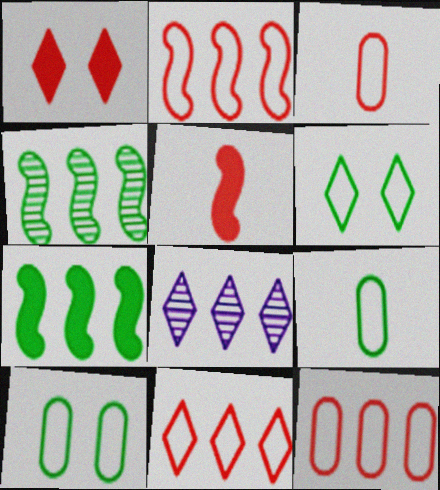[[2, 11, 12], 
[5, 8, 10], 
[7, 8, 12]]